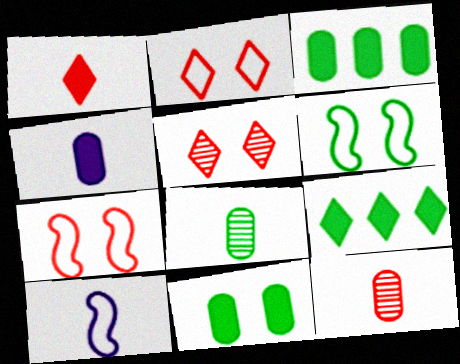[[1, 8, 10], 
[3, 5, 10], 
[6, 8, 9]]